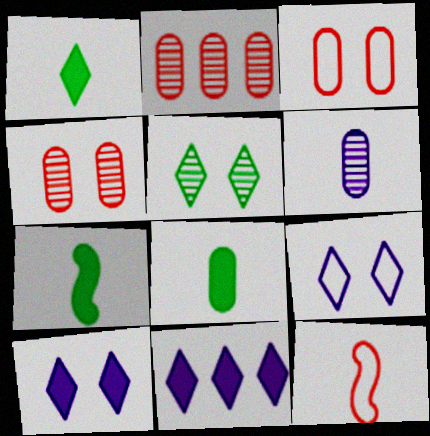[[1, 6, 12], 
[1, 7, 8], 
[2, 7, 9]]